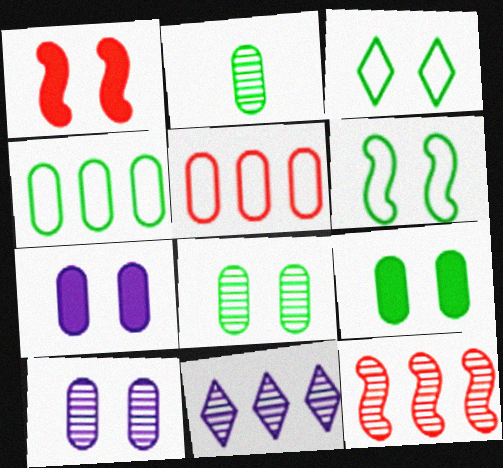[[1, 3, 10], 
[2, 4, 9], 
[2, 5, 7]]